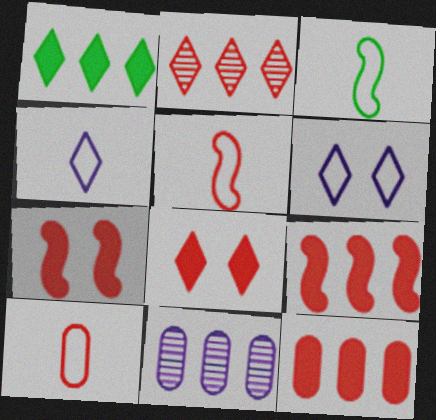[[2, 7, 10], 
[3, 4, 10], 
[3, 8, 11]]